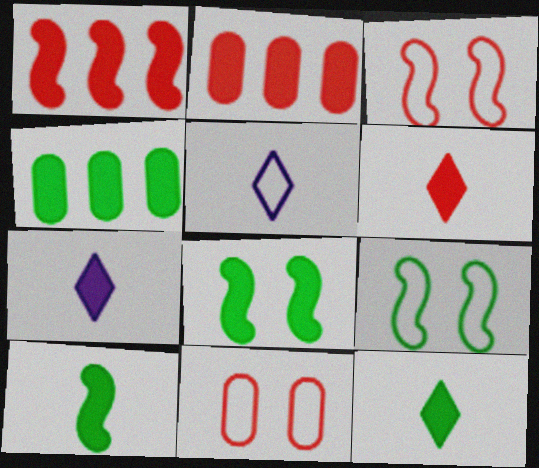[[2, 7, 8], 
[4, 8, 12], 
[6, 7, 12]]